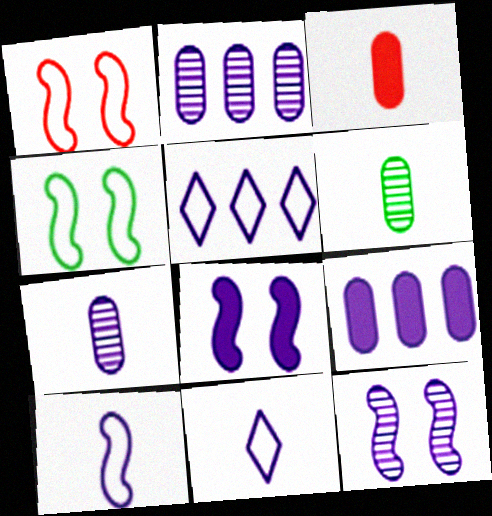[[2, 8, 11], 
[5, 7, 8], 
[9, 11, 12]]